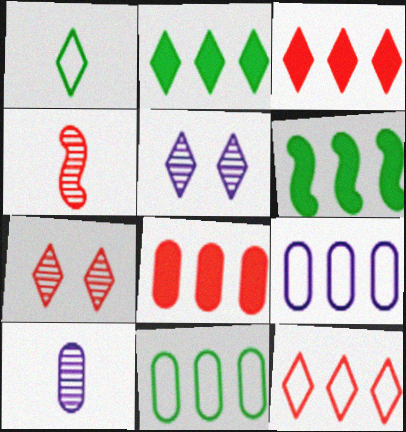[[1, 3, 5]]